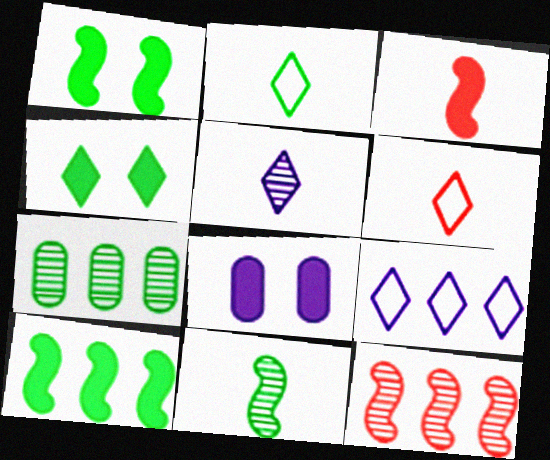[[1, 2, 7], 
[2, 8, 12]]